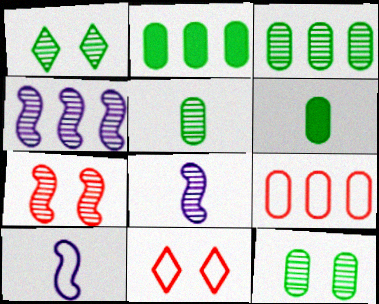[[2, 8, 11], 
[3, 5, 12], 
[4, 6, 11]]